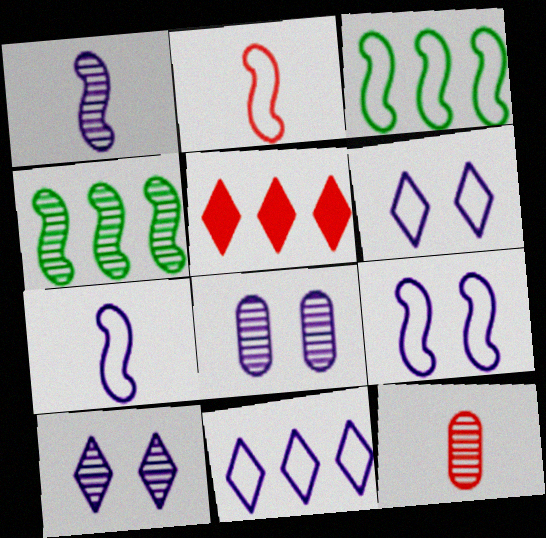[[2, 3, 9], 
[4, 10, 12]]